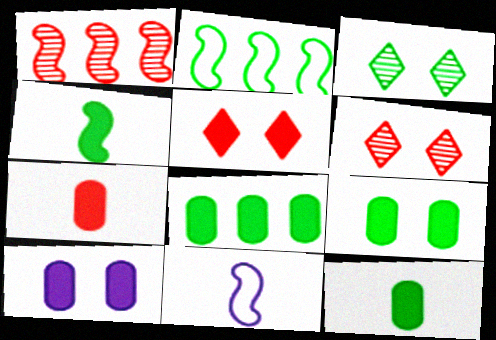[[2, 3, 12], 
[6, 8, 11], 
[7, 8, 10], 
[8, 9, 12]]